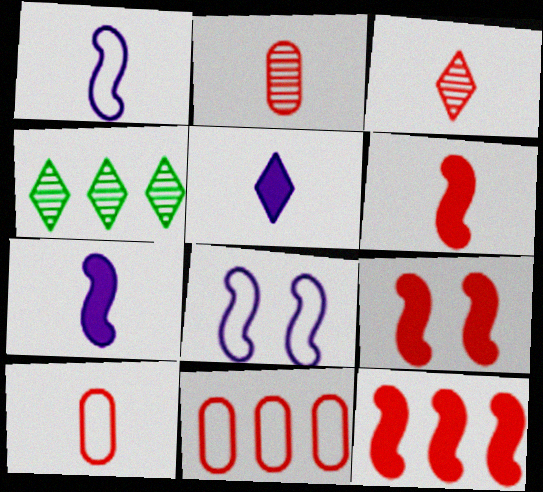[[3, 6, 10], 
[3, 9, 11], 
[6, 9, 12]]